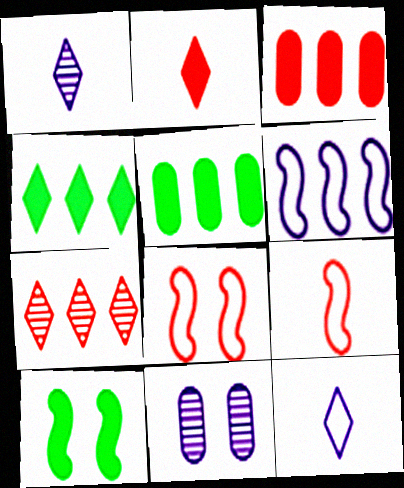[[1, 5, 8], 
[4, 9, 11], 
[5, 6, 7]]